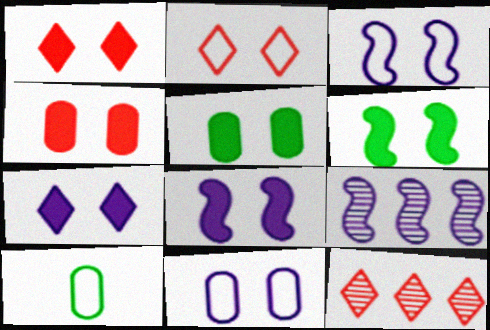[[1, 5, 8], 
[1, 9, 10], 
[4, 6, 7], 
[8, 10, 12]]